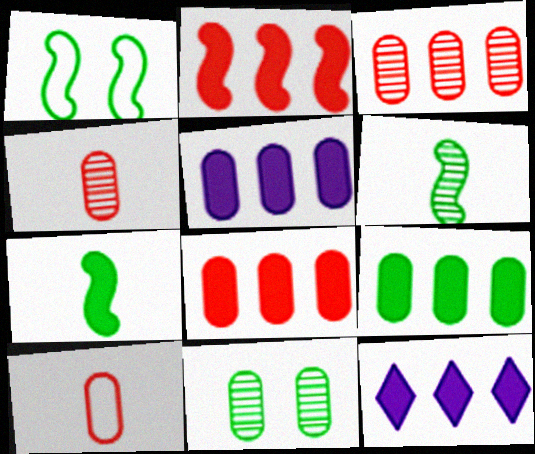[[1, 4, 12], 
[2, 9, 12], 
[5, 8, 9], 
[5, 10, 11]]